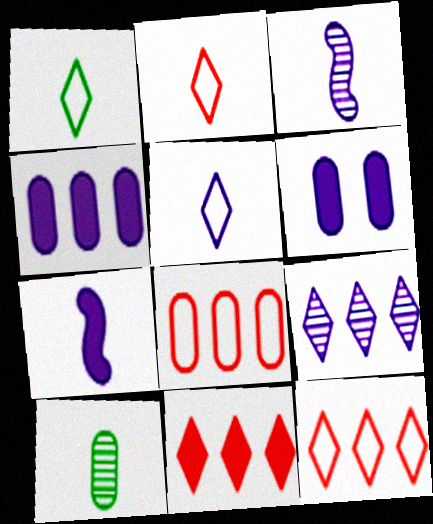[[1, 2, 5], 
[2, 7, 10], 
[6, 8, 10]]